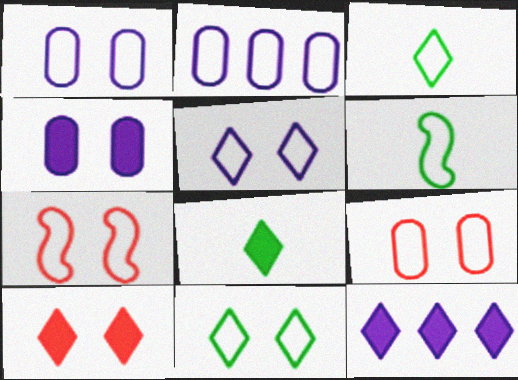[[1, 7, 11], 
[2, 3, 7], 
[8, 10, 12]]